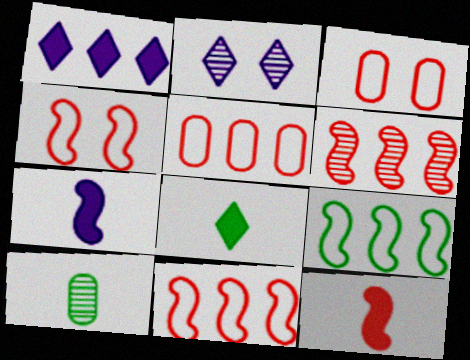[[1, 4, 10], 
[2, 6, 10], 
[4, 6, 12]]